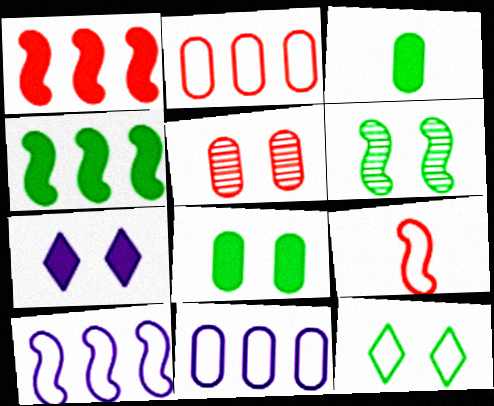[[1, 3, 7], 
[3, 5, 11], 
[6, 8, 12], 
[9, 11, 12]]